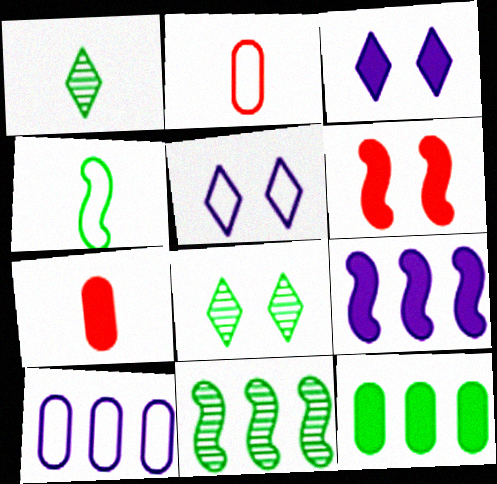[[1, 6, 10], 
[2, 3, 11], 
[2, 8, 9], 
[4, 8, 12], 
[5, 7, 11]]